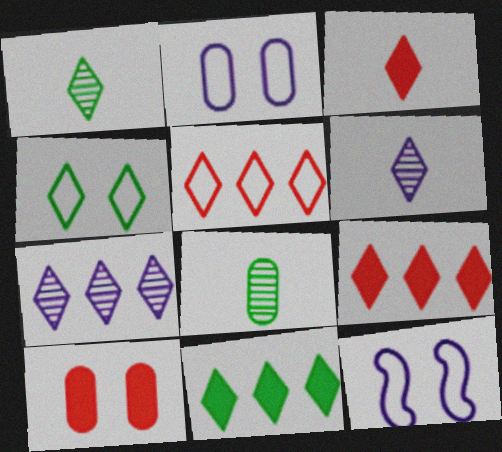[[1, 4, 11], 
[3, 4, 7], 
[4, 6, 9], 
[5, 7, 11], 
[8, 9, 12]]